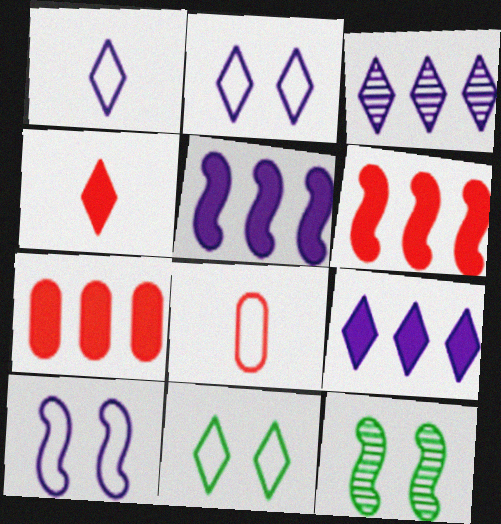[[1, 7, 12], 
[3, 4, 11], 
[8, 9, 12]]